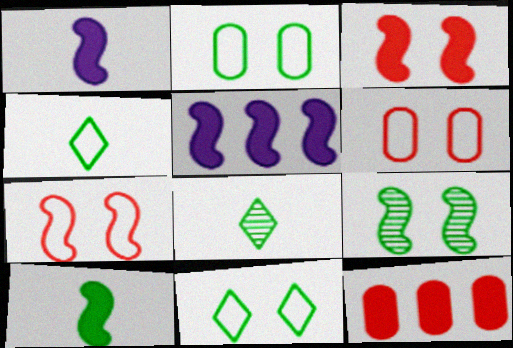[[3, 5, 10], 
[5, 6, 8]]